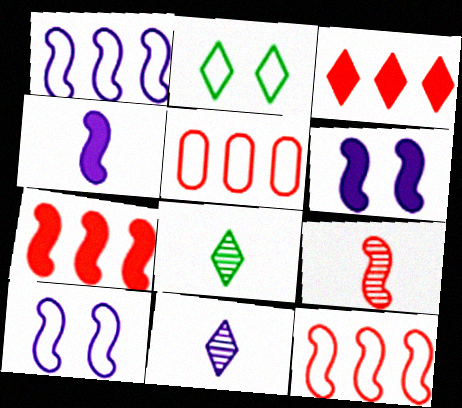[[2, 3, 11], 
[5, 6, 8]]